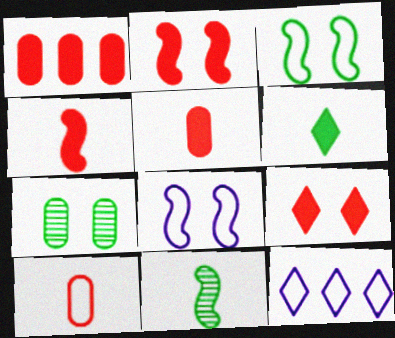[[1, 4, 9], 
[3, 10, 12], 
[4, 7, 12], 
[7, 8, 9]]